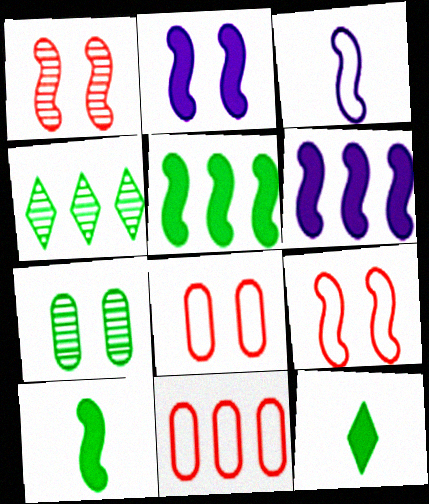[[1, 3, 5], 
[4, 6, 11]]